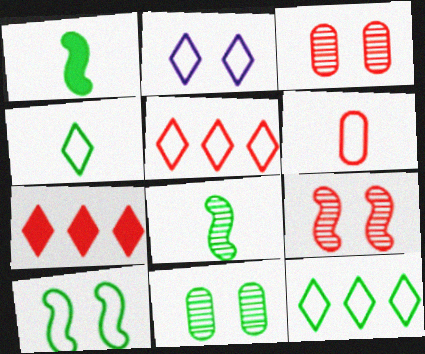[[1, 11, 12], 
[2, 4, 5], 
[6, 7, 9]]